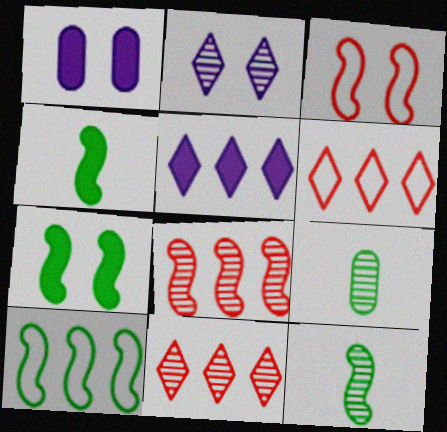[[1, 6, 12], 
[2, 8, 9], 
[3, 5, 9], 
[7, 10, 12]]